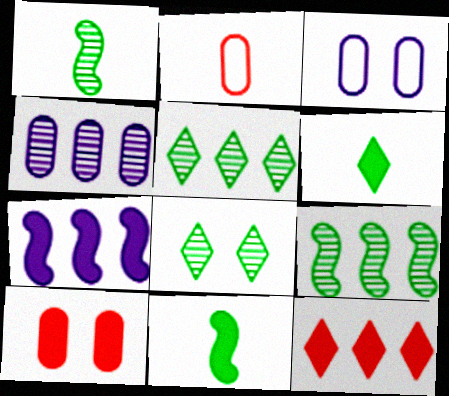[[1, 3, 12], 
[2, 7, 8], 
[6, 7, 10]]